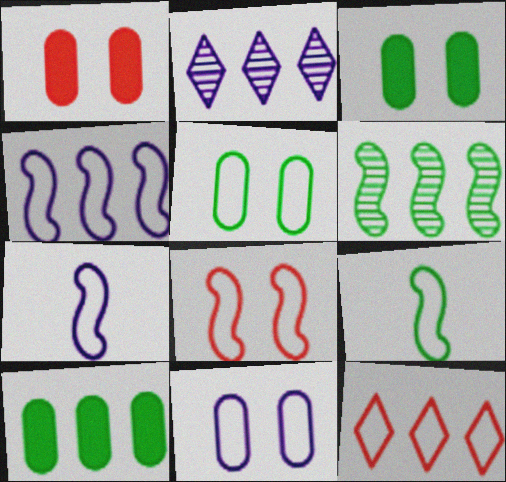[[1, 2, 9], 
[4, 8, 9], 
[5, 7, 12], 
[9, 11, 12]]